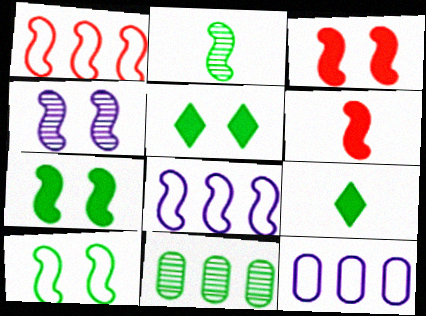[[2, 3, 8], 
[3, 4, 10], 
[9, 10, 11]]